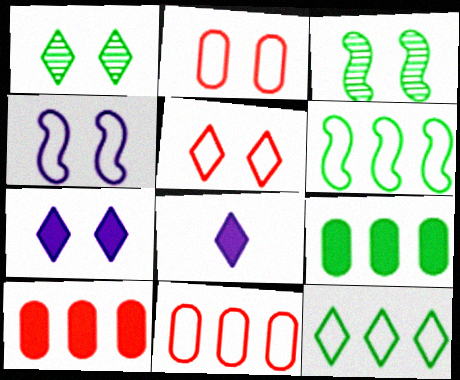[[1, 5, 7], 
[2, 3, 7], 
[3, 8, 11]]